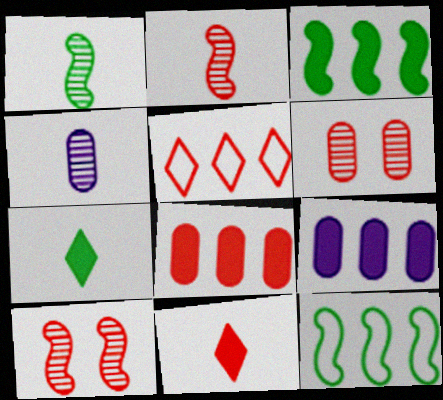[]